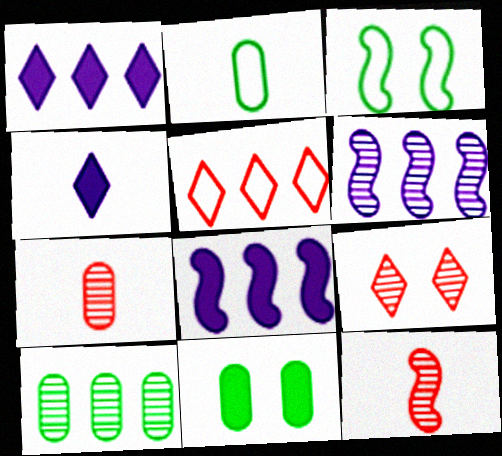[[1, 3, 7], 
[2, 4, 12], 
[2, 8, 9], 
[2, 10, 11], 
[3, 8, 12], 
[5, 8, 10]]